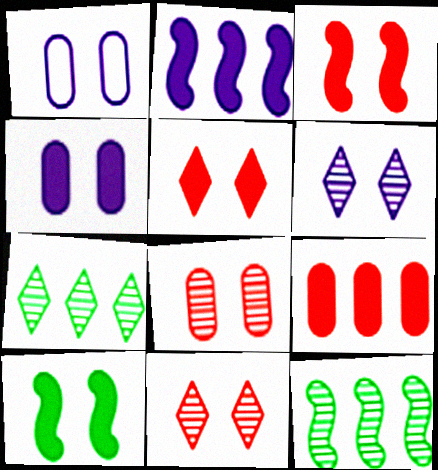[[1, 10, 11], 
[4, 5, 10]]